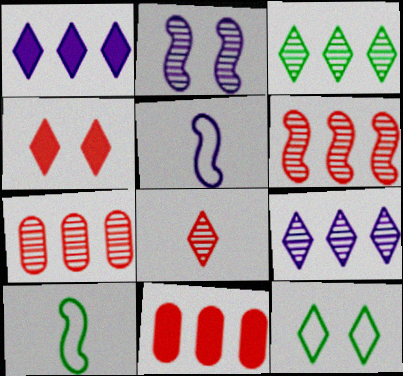[[1, 8, 12]]